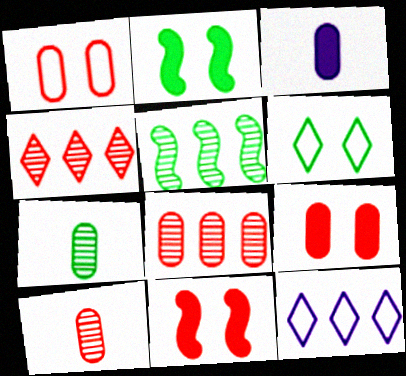[[2, 10, 12], 
[7, 11, 12]]